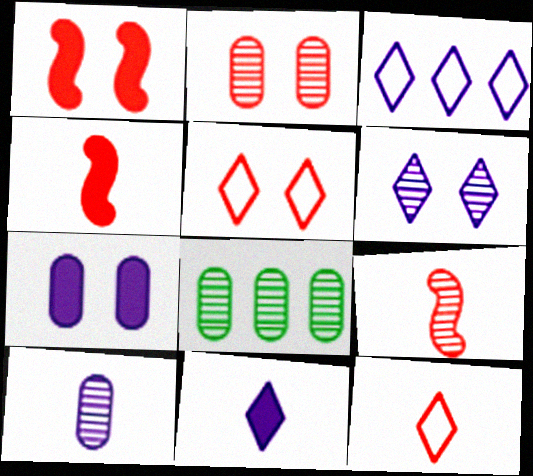[[1, 2, 5], 
[2, 8, 10], 
[3, 6, 11], 
[6, 8, 9]]